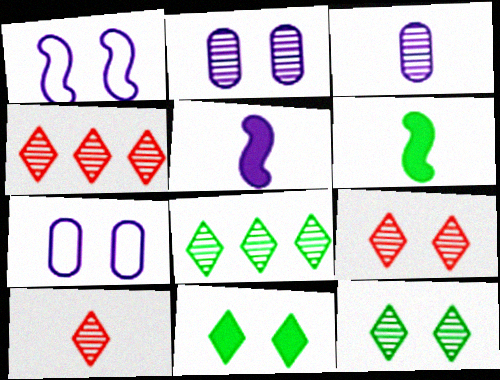[[4, 6, 7], 
[4, 9, 10]]